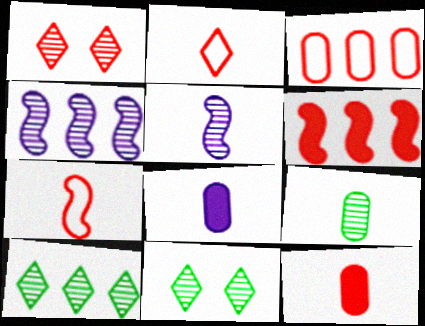[[1, 4, 9]]